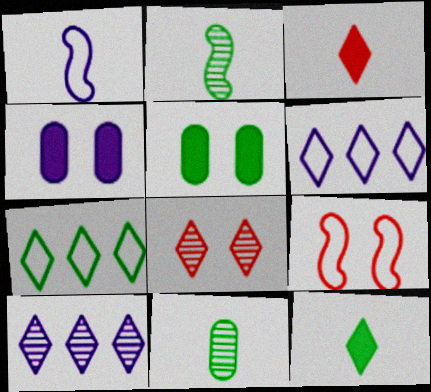[[1, 3, 11], 
[1, 4, 10], 
[2, 5, 7], 
[6, 8, 12]]